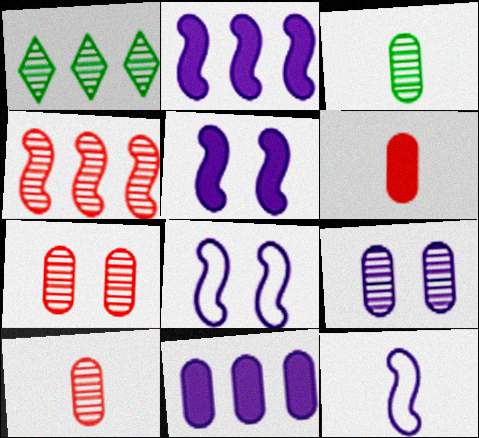[[1, 6, 8]]